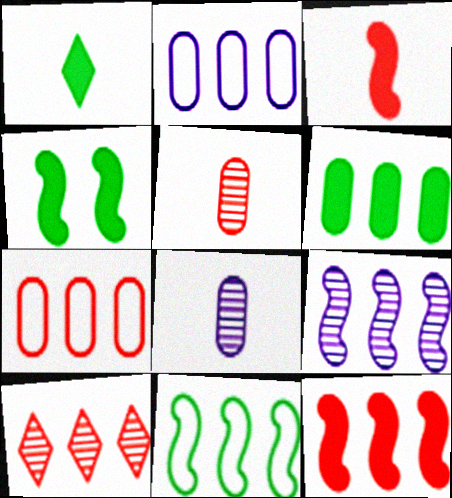[[1, 4, 6], 
[7, 10, 12], 
[9, 11, 12]]